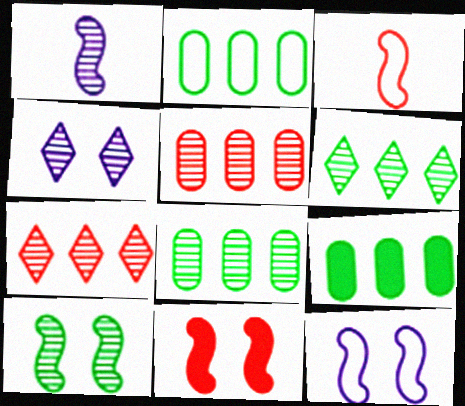[[2, 8, 9], 
[3, 4, 9], 
[10, 11, 12]]